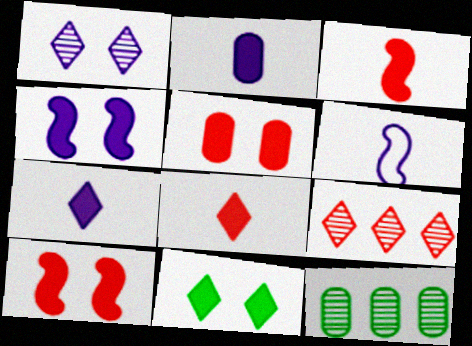[[4, 5, 11]]